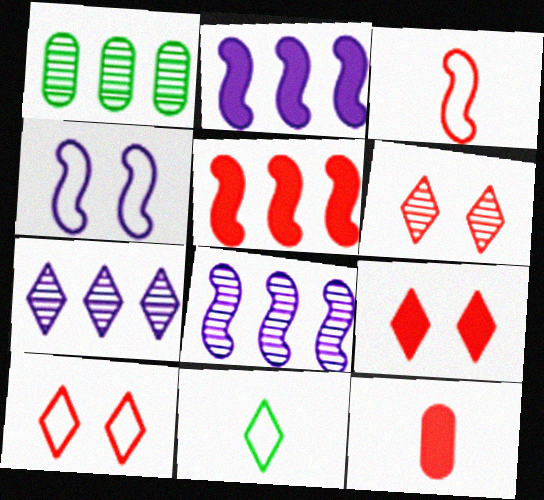[[5, 9, 12], 
[6, 9, 10], 
[7, 9, 11]]